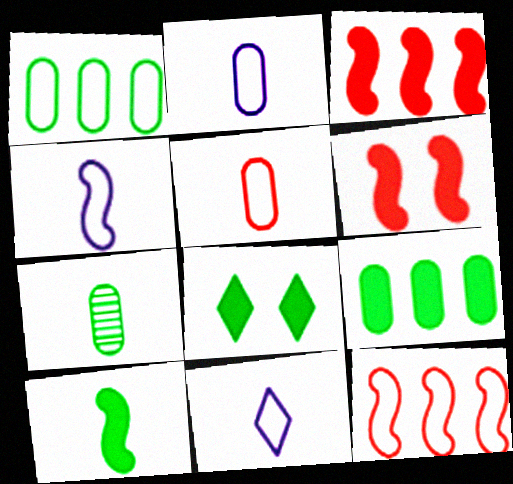[[2, 4, 11], 
[8, 9, 10]]